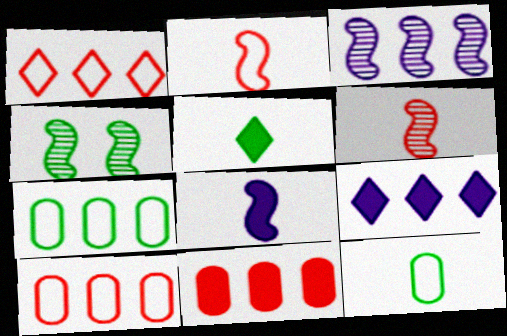[[3, 4, 6], 
[4, 5, 7]]